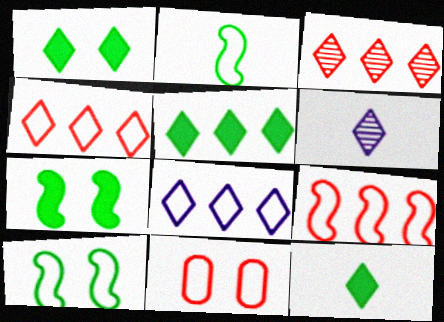[[1, 4, 6], 
[1, 5, 12], 
[2, 8, 11], 
[3, 5, 8]]